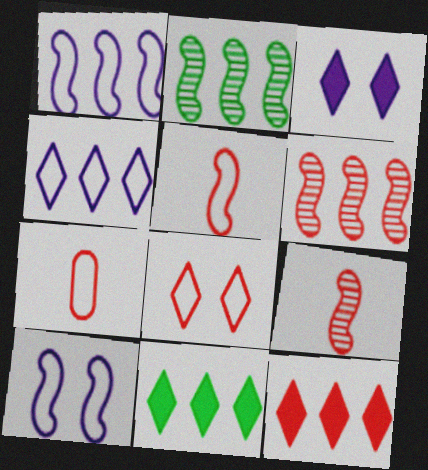[[2, 3, 7]]